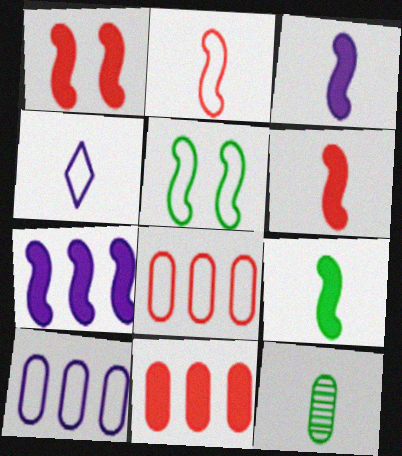[[1, 7, 9], 
[3, 6, 9], 
[4, 5, 8], 
[4, 6, 12]]